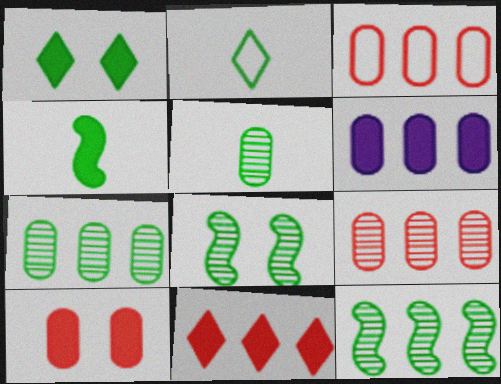[[2, 4, 5], 
[3, 6, 7]]